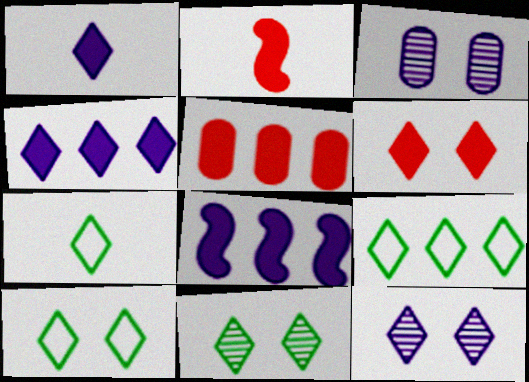[[2, 3, 9], 
[2, 5, 6], 
[6, 10, 12], 
[7, 9, 10]]